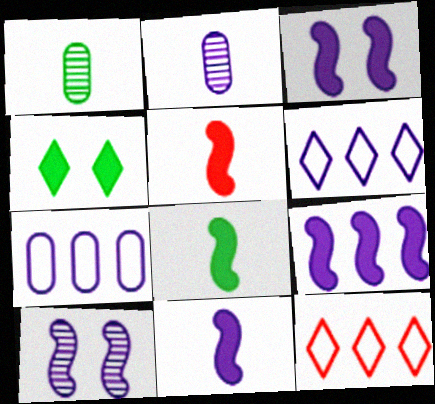[[1, 3, 12], 
[2, 3, 6], 
[3, 9, 11], 
[5, 8, 11]]